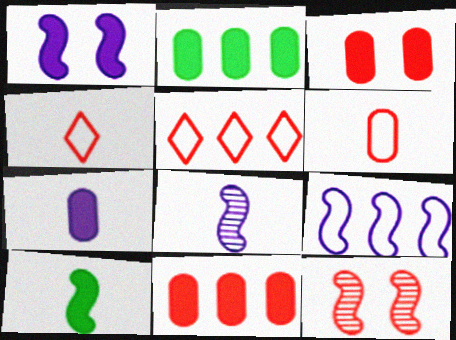[[1, 8, 9], 
[2, 3, 7], 
[4, 11, 12], 
[9, 10, 12]]